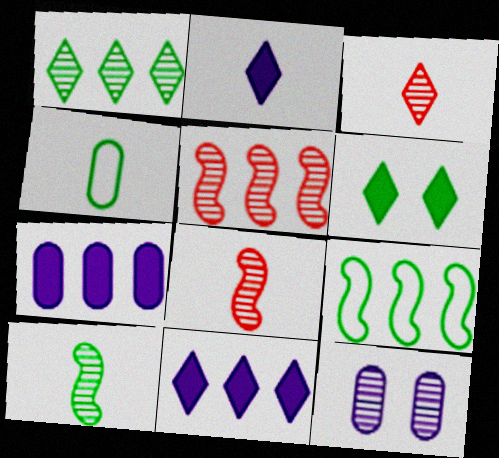[[1, 8, 12], 
[2, 4, 8]]